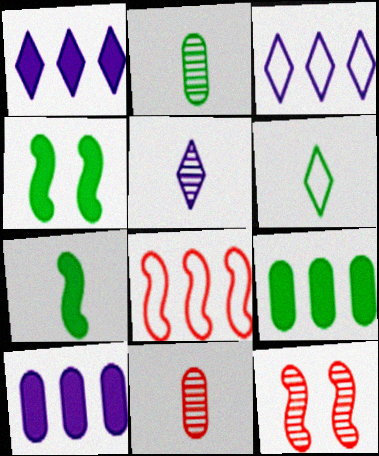[[2, 6, 7], 
[3, 4, 11], 
[6, 10, 12]]